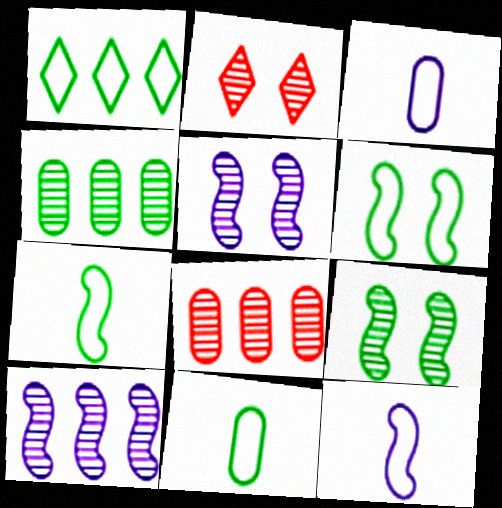[[1, 6, 11]]